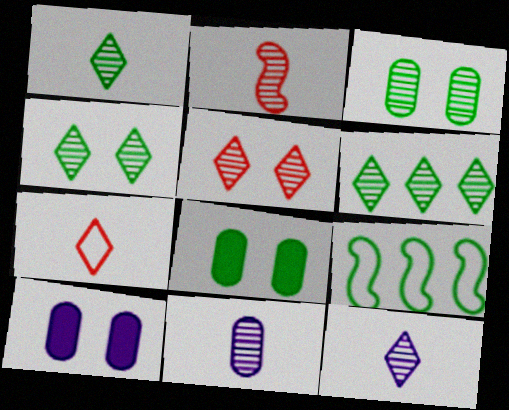[[1, 2, 11], 
[1, 4, 6], 
[1, 8, 9], 
[5, 6, 12]]